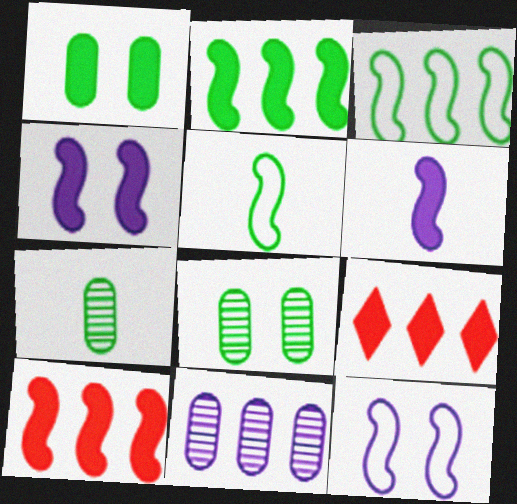[[1, 6, 9], 
[3, 9, 11], 
[7, 9, 12]]